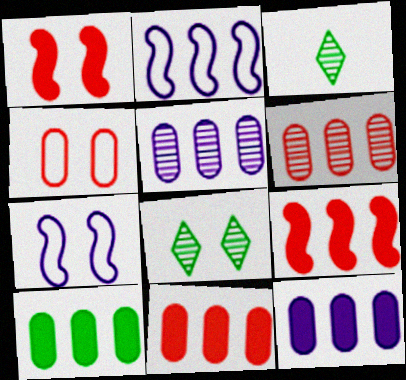[[3, 7, 11], 
[10, 11, 12]]